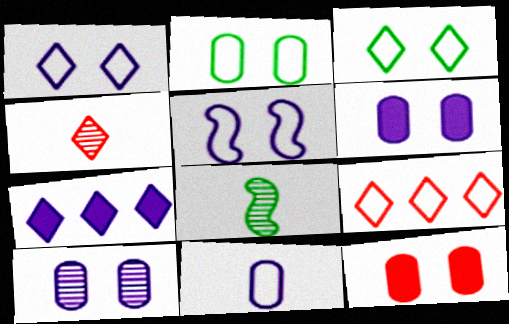[[2, 10, 12], 
[3, 4, 7], 
[6, 8, 9]]